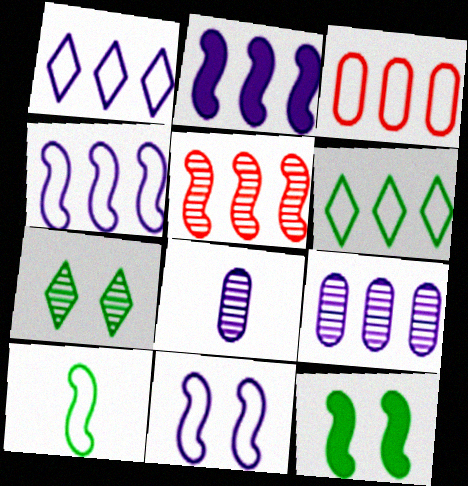[[1, 2, 9], 
[3, 4, 6], 
[5, 7, 8]]